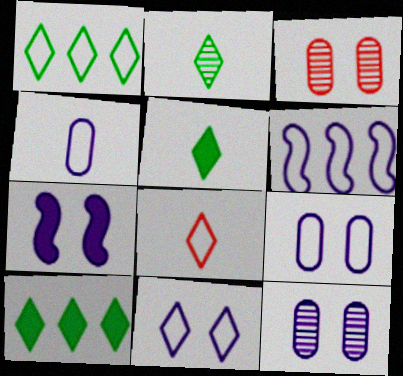[[1, 8, 11], 
[3, 5, 6], 
[4, 6, 11], 
[7, 11, 12]]